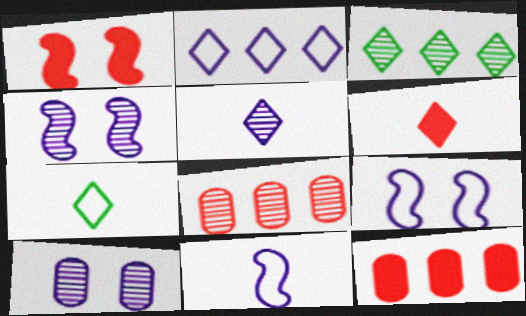[[1, 6, 12], 
[4, 7, 12], 
[5, 6, 7]]